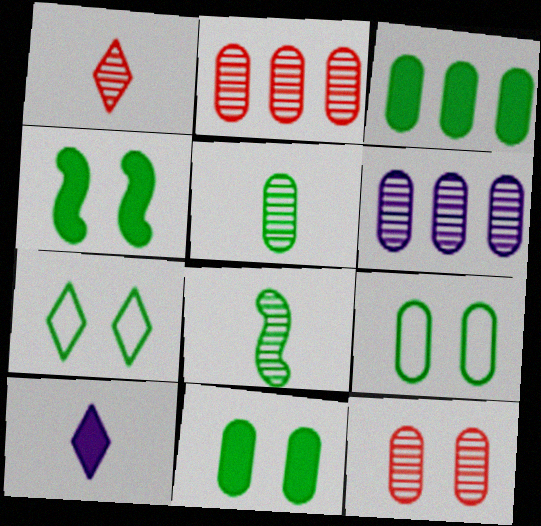[[3, 5, 9], 
[3, 7, 8], 
[5, 6, 12]]